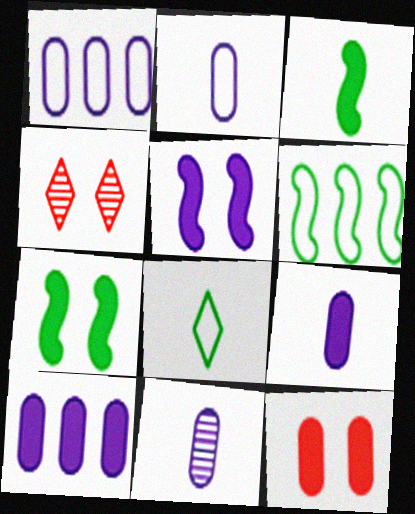[[1, 3, 4], 
[2, 9, 11], 
[4, 6, 9]]